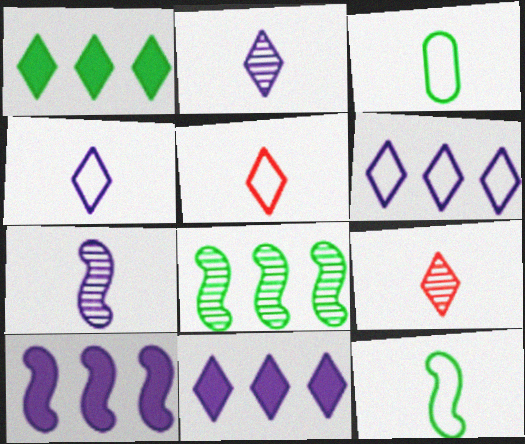[]